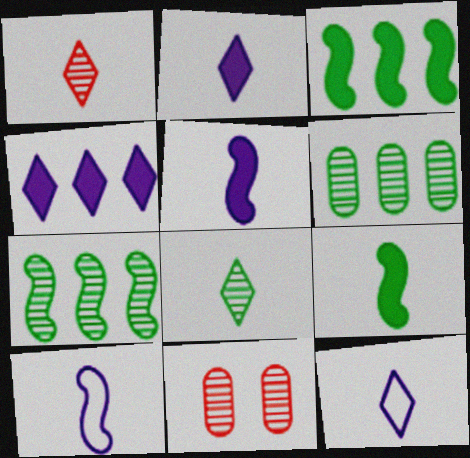[[3, 11, 12]]